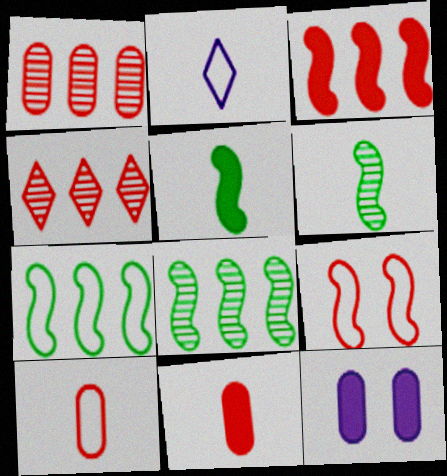[[2, 6, 11], 
[4, 9, 11]]